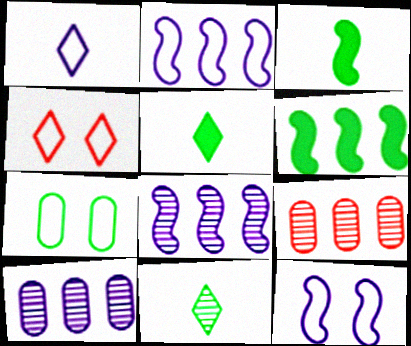[[3, 4, 10], 
[4, 7, 12], 
[5, 9, 12], 
[6, 7, 11]]